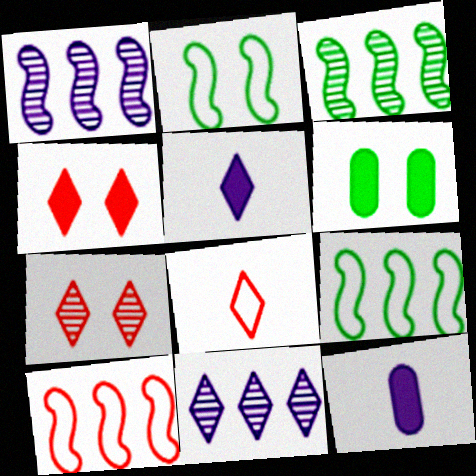[[1, 6, 8], 
[7, 9, 12]]